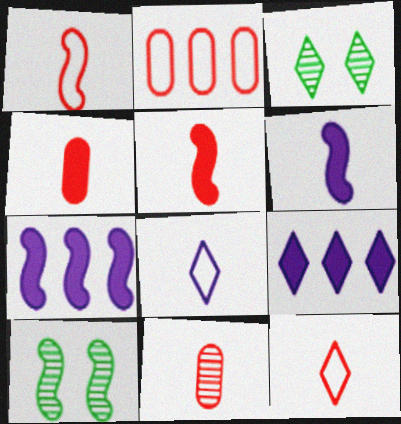[[1, 7, 10], 
[2, 3, 6], 
[3, 9, 12], 
[5, 11, 12]]